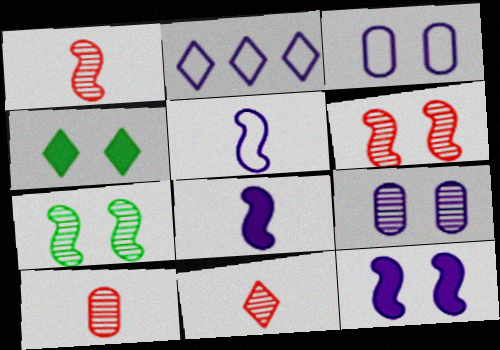[[1, 10, 11], 
[2, 3, 5], 
[2, 4, 11], 
[2, 8, 9], 
[3, 4, 6]]